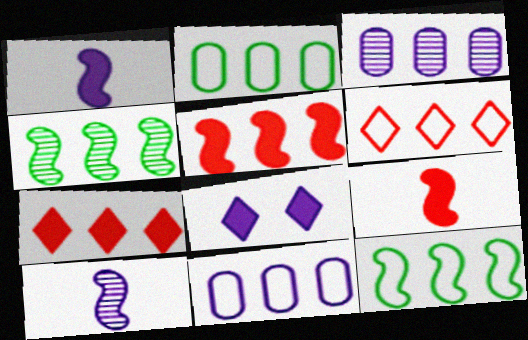[[3, 7, 12], 
[4, 7, 11], 
[6, 11, 12], 
[8, 10, 11]]